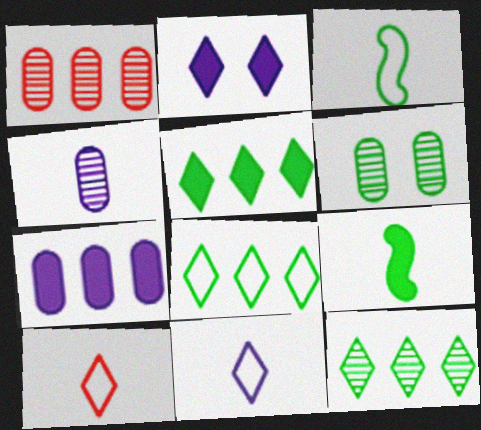[[1, 2, 3], 
[1, 4, 6], 
[2, 10, 12], 
[3, 5, 6], 
[4, 9, 10], 
[5, 8, 12], 
[6, 8, 9]]